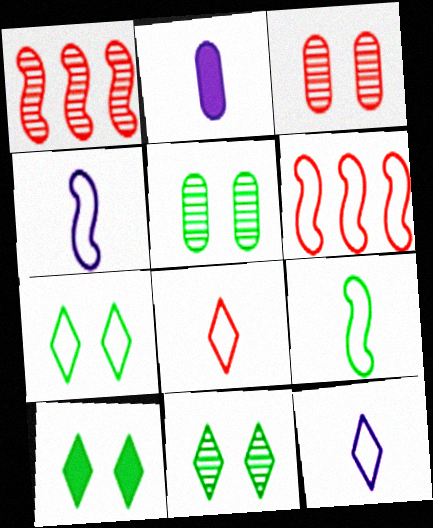[[1, 2, 7], 
[2, 6, 11], 
[7, 10, 11]]